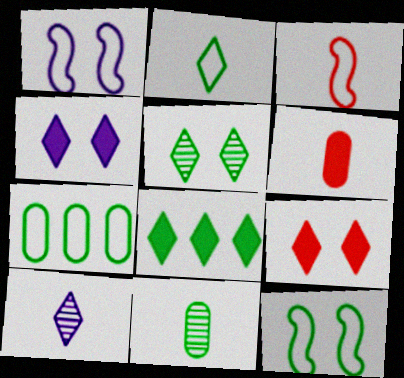[[2, 5, 8], 
[2, 7, 12], 
[8, 11, 12]]